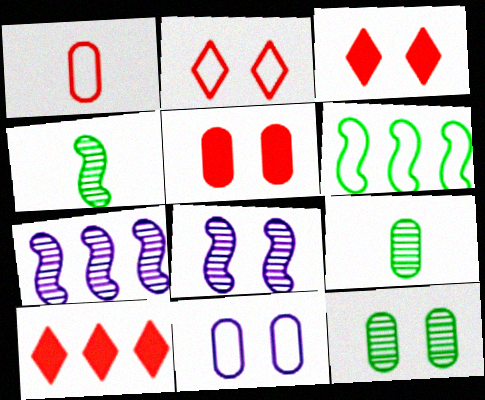[[4, 10, 11], 
[5, 11, 12]]